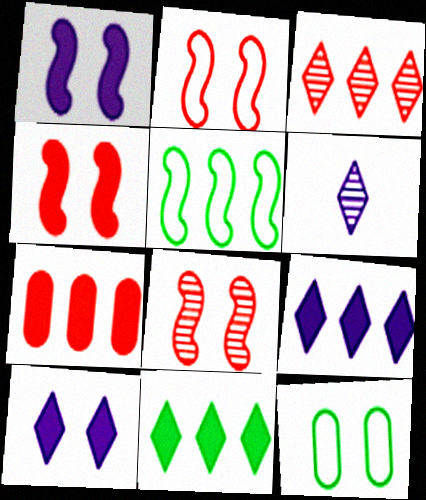[[2, 4, 8], 
[8, 10, 12]]